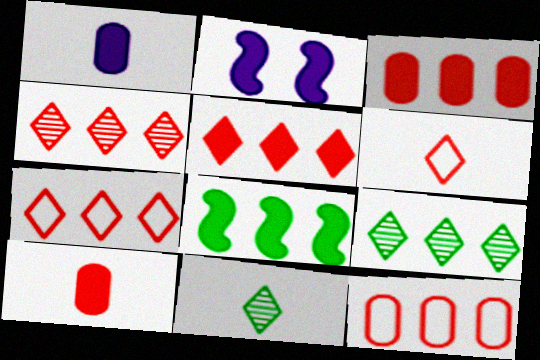[[2, 11, 12], 
[4, 5, 7]]